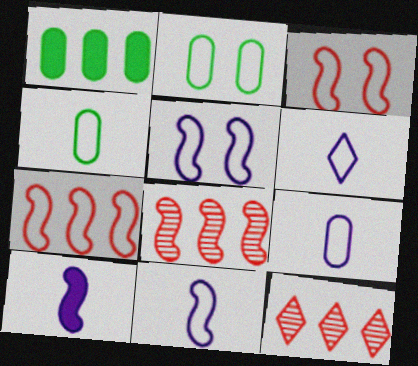[[2, 6, 7], 
[2, 10, 12], 
[6, 9, 11]]